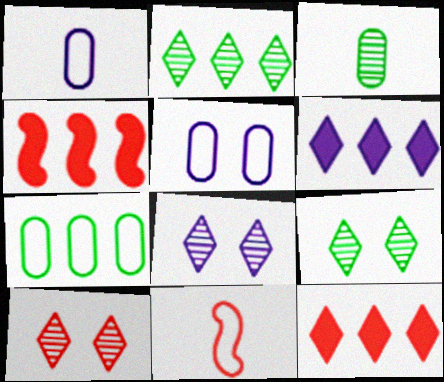[[1, 4, 9], 
[8, 9, 10]]